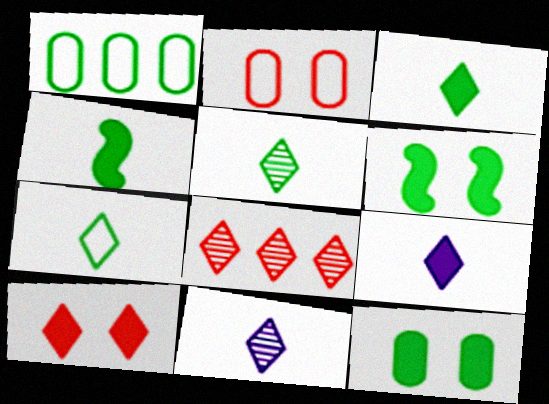[[1, 5, 6], 
[3, 5, 7]]